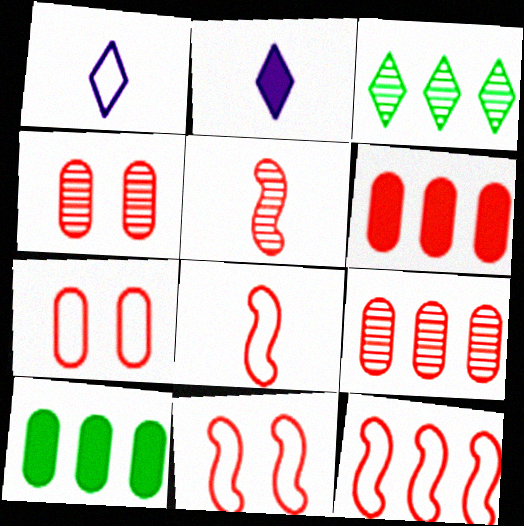[[8, 11, 12]]